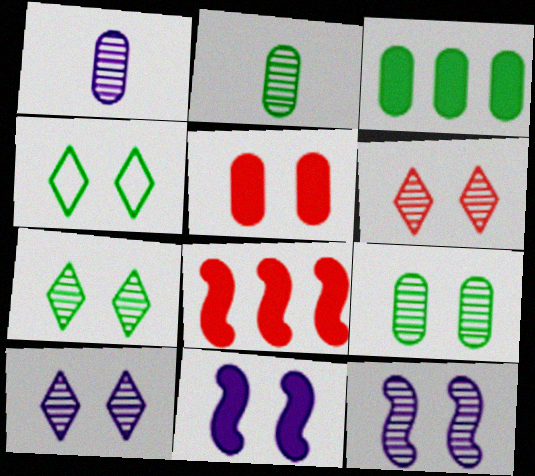[[1, 4, 8], 
[4, 5, 12], 
[6, 7, 10], 
[6, 9, 12]]